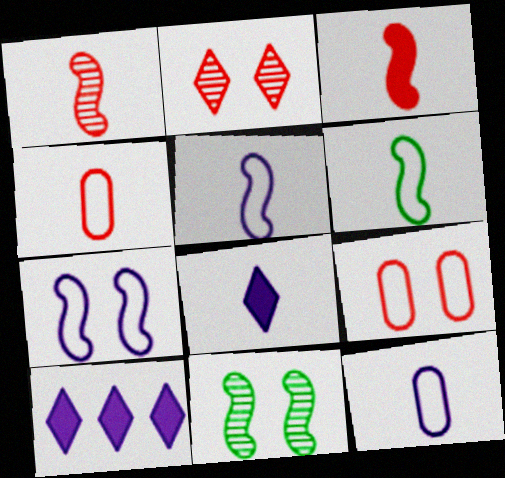[[4, 10, 11]]